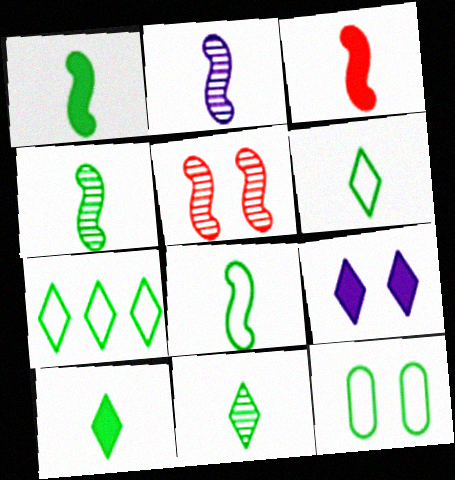[[1, 4, 8], 
[2, 3, 8], 
[5, 9, 12], 
[6, 10, 11], 
[7, 8, 12]]